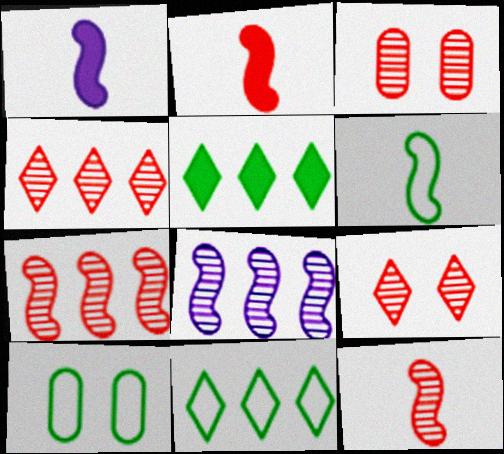[[1, 3, 11], 
[1, 4, 10], 
[1, 6, 12], 
[3, 4, 12], 
[6, 10, 11]]